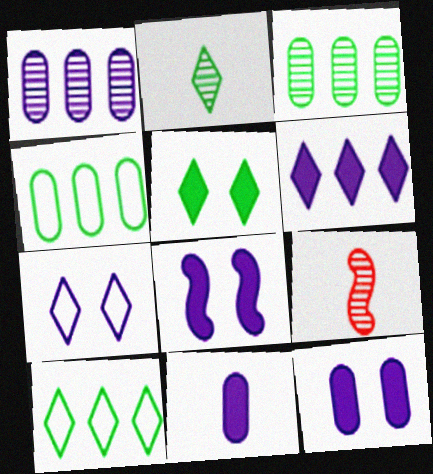[[2, 5, 10], 
[6, 8, 11], 
[9, 10, 12]]